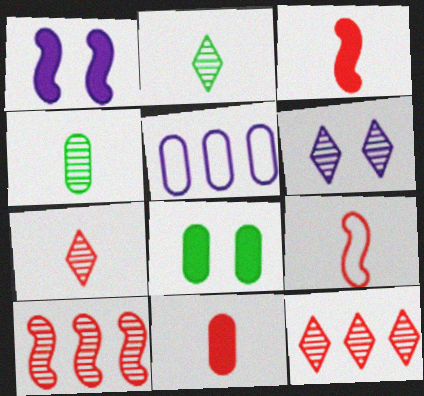[[2, 6, 12], 
[4, 6, 10], 
[7, 9, 11]]